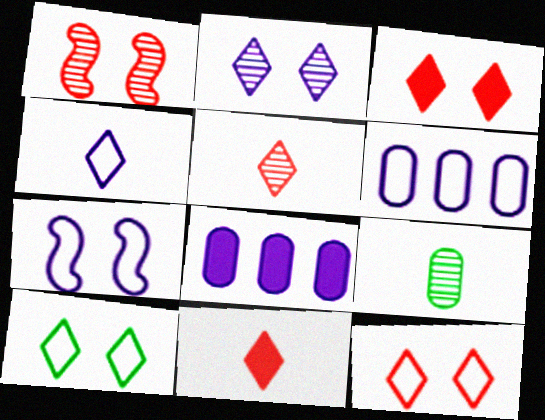[[2, 3, 10], 
[4, 6, 7]]